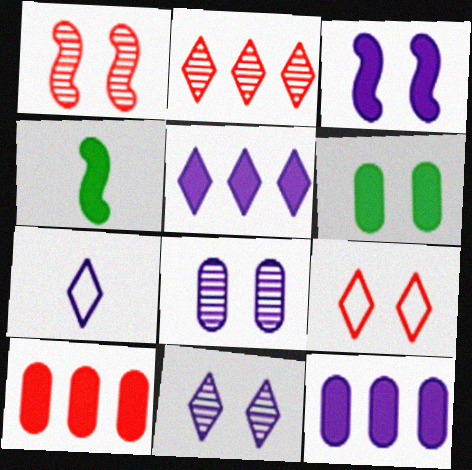[[5, 7, 11]]